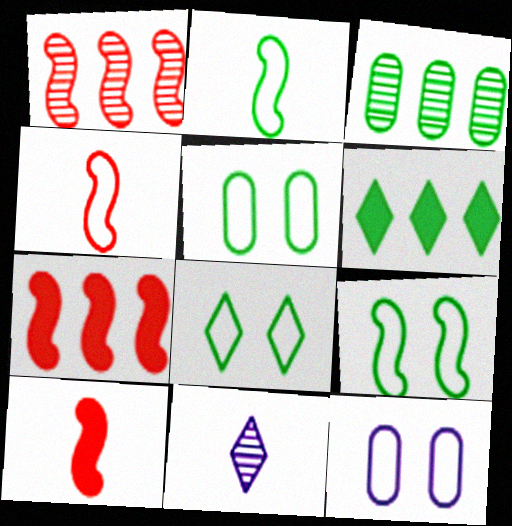[[5, 7, 11], 
[5, 8, 9]]